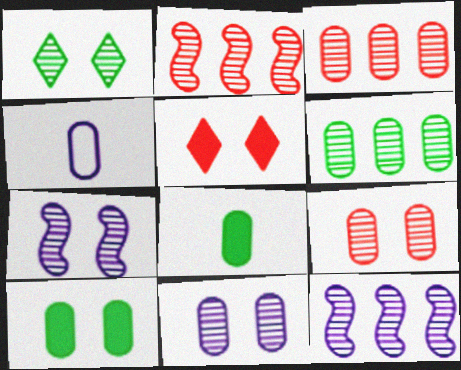[[1, 7, 9], 
[3, 4, 10]]